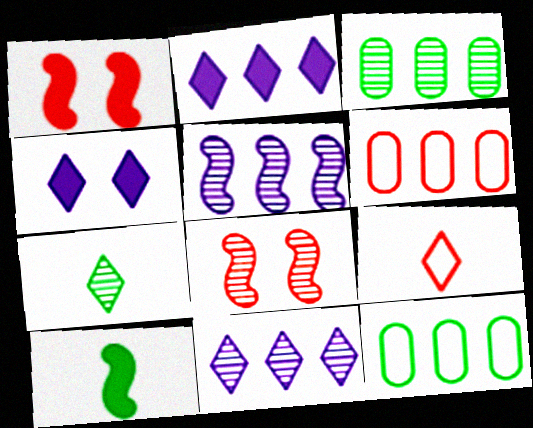[]